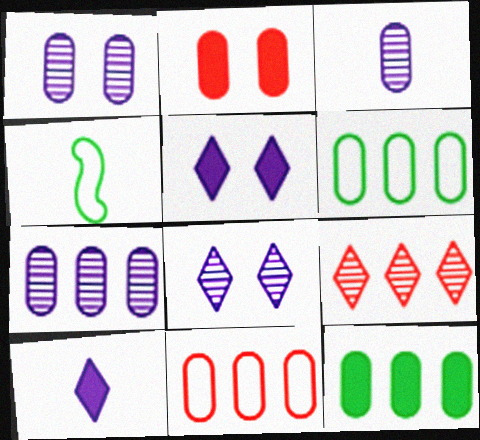[[1, 3, 7], 
[2, 3, 6], 
[7, 11, 12]]